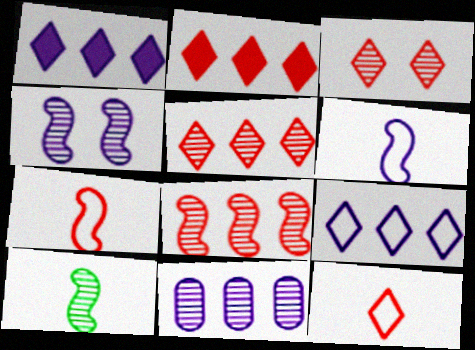[[2, 3, 12], 
[3, 10, 11], 
[4, 8, 10]]